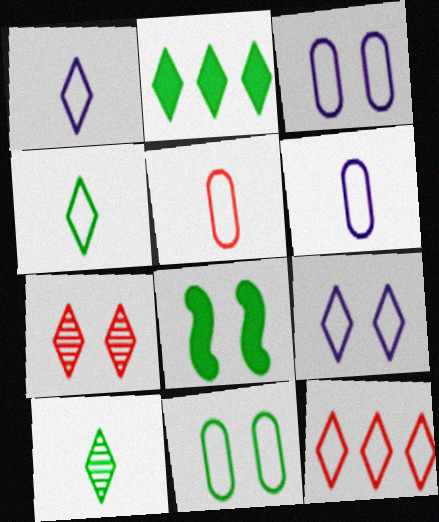[[1, 2, 7], 
[3, 7, 8], 
[4, 9, 12]]